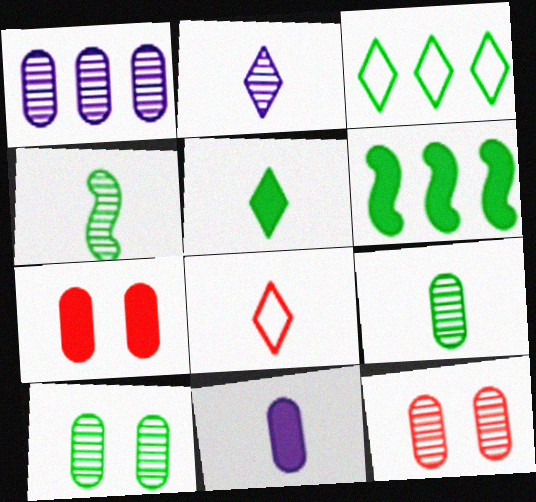[[1, 9, 12], 
[2, 5, 8], 
[4, 8, 11]]